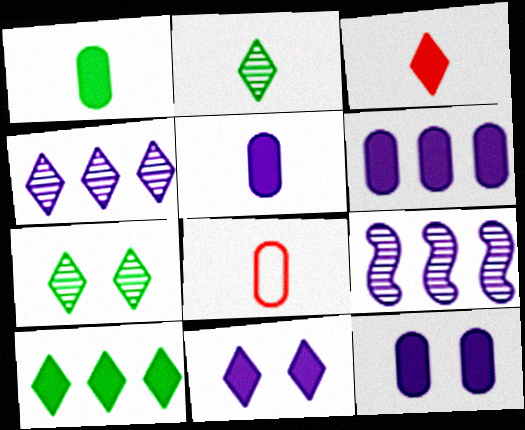[[3, 10, 11], 
[5, 6, 12]]